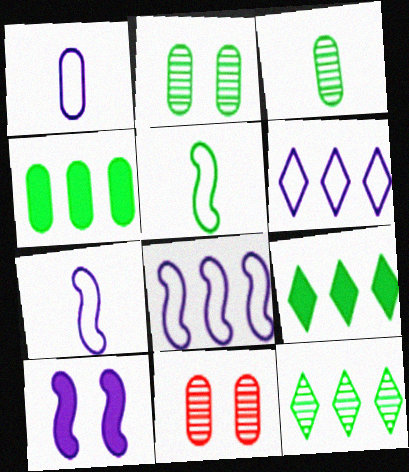[[1, 4, 11], 
[2, 5, 9], 
[7, 9, 11]]